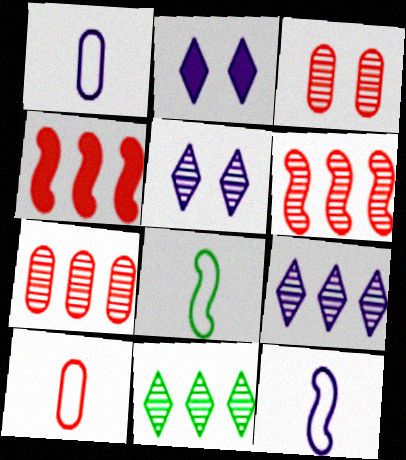[[2, 7, 8]]